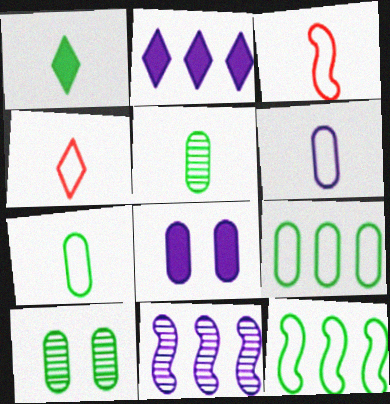[[1, 10, 12], 
[2, 3, 10]]